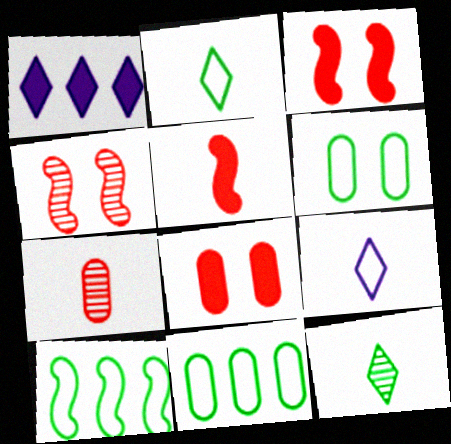[[2, 6, 10]]